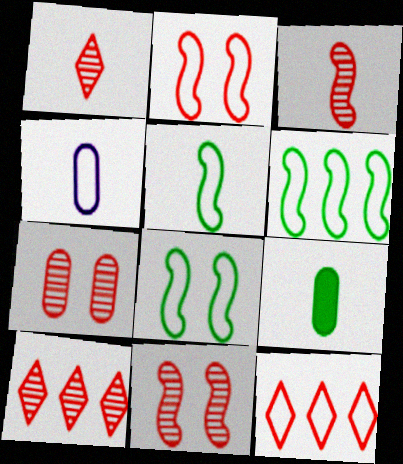[[3, 7, 10], 
[4, 8, 12], 
[5, 6, 8]]